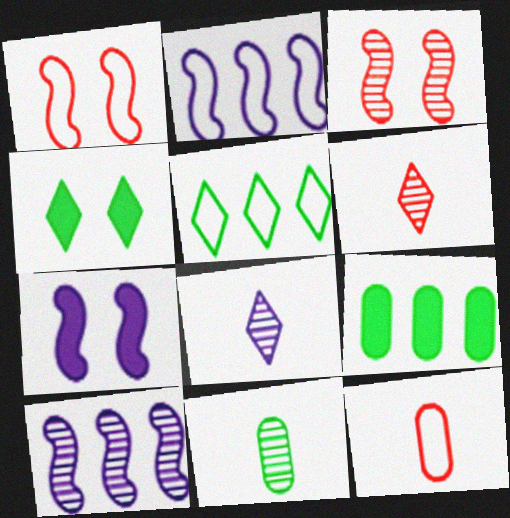[[1, 8, 9], 
[4, 10, 12]]